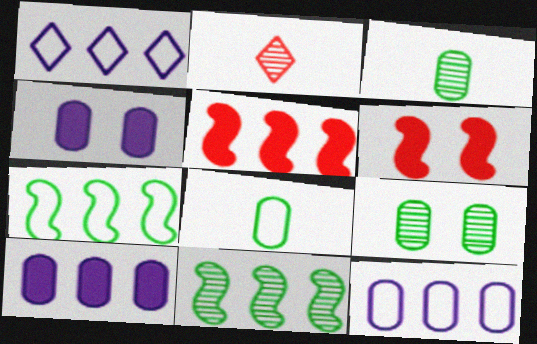[[1, 3, 6], 
[2, 4, 7]]